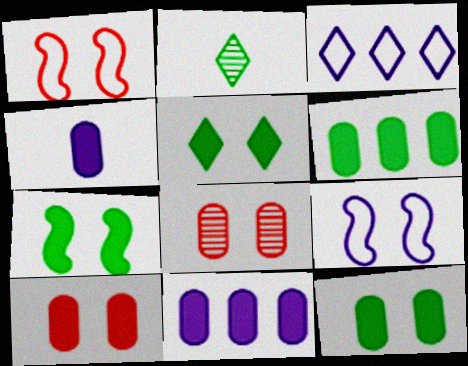[[1, 2, 11], 
[4, 6, 10], 
[5, 7, 12], 
[5, 8, 9]]